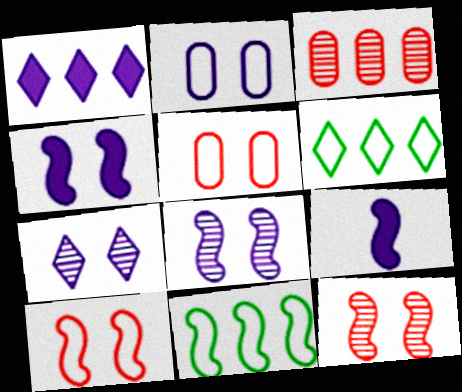[[1, 3, 11], 
[2, 4, 7], 
[9, 11, 12]]